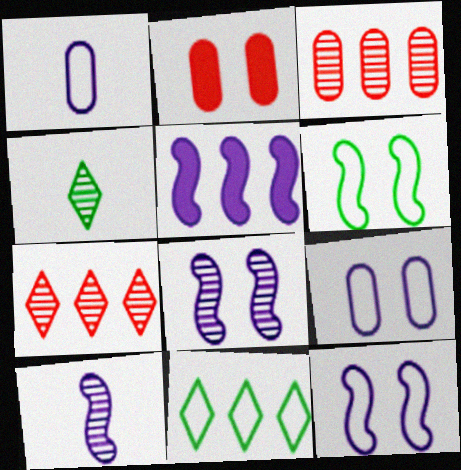[[2, 10, 11], 
[3, 4, 8], 
[3, 5, 11], 
[5, 10, 12]]